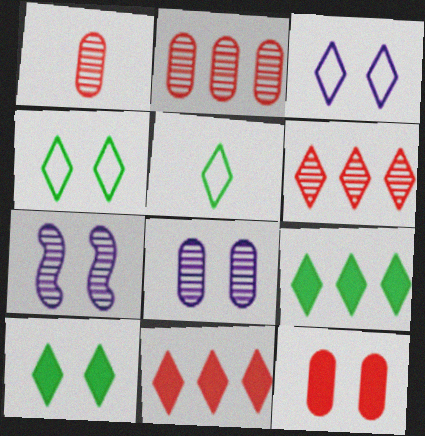[[4, 7, 12]]